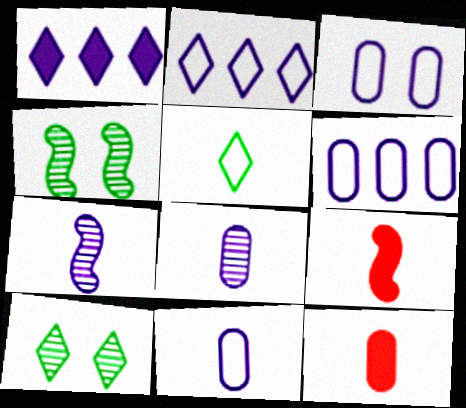[[1, 3, 7], 
[2, 4, 12], 
[3, 6, 11], 
[5, 7, 12], 
[5, 8, 9], 
[6, 9, 10]]